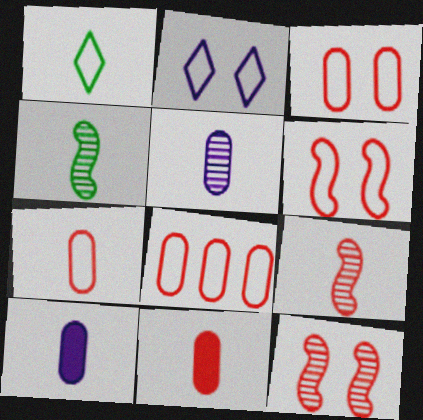[[1, 9, 10], 
[3, 7, 8]]